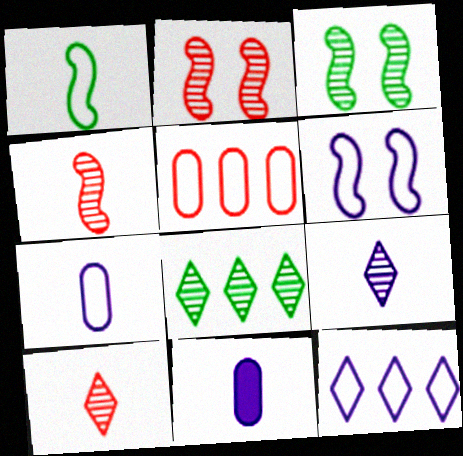[[1, 10, 11], 
[6, 7, 12]]